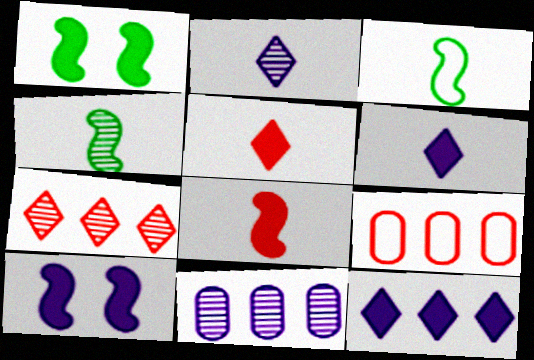[[1, 2, 9]]